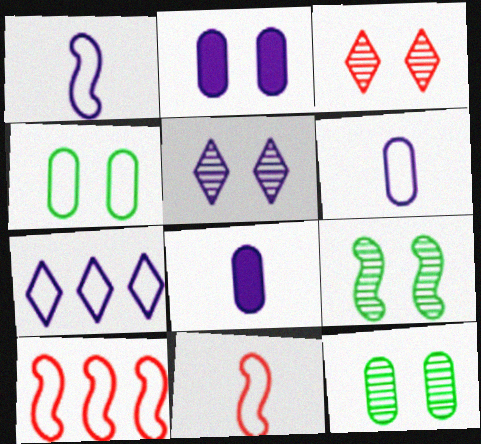[[4, 7, 11]]